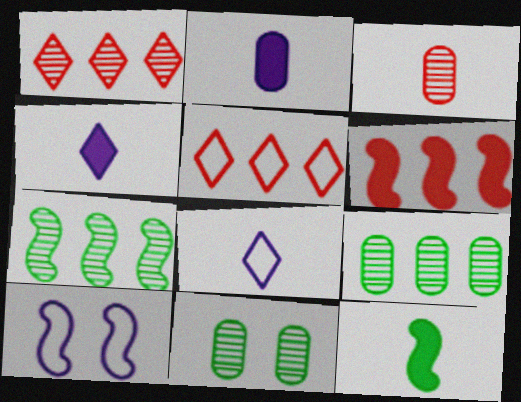[[3, 8, 12], 
[6, 8, 11]]